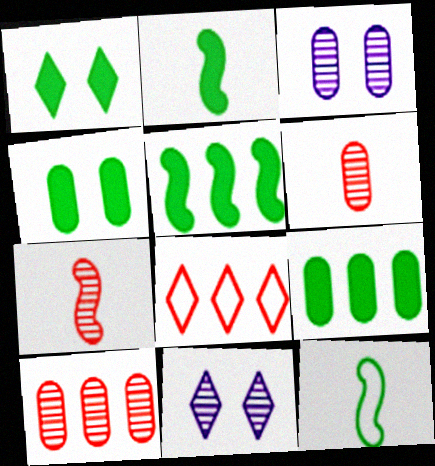[[1, 2, 9], 
[2, 3, 8]]